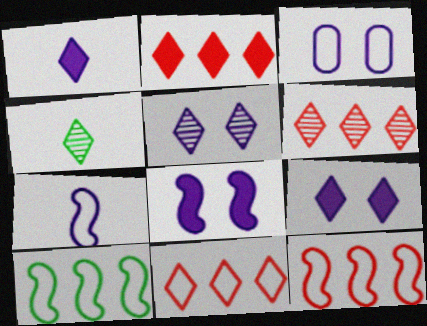[[2, 6, 11], 
[3, 5, 8], 
[4, 5, 6], 
[4, 9, 11]]